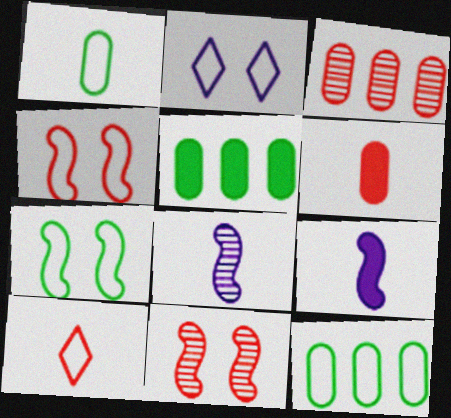[]